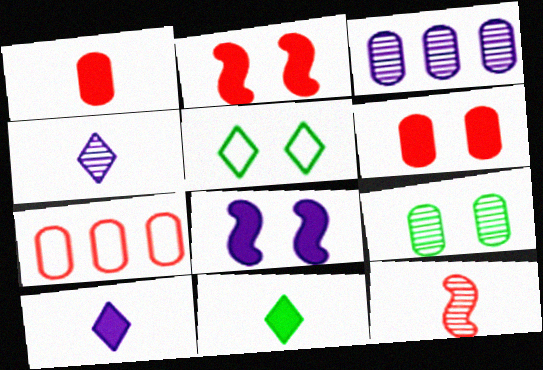[]